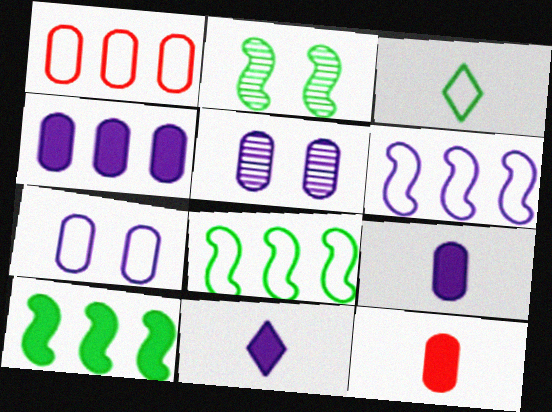[[1, 2, 11], 
[5, 6, 11]]